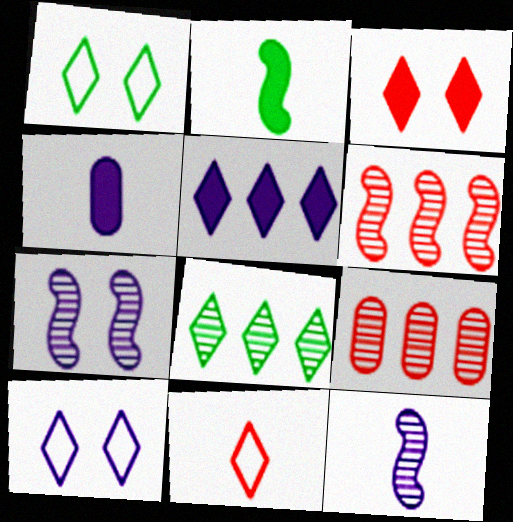[[1, 4, 6], 
[2, 9, 10]]